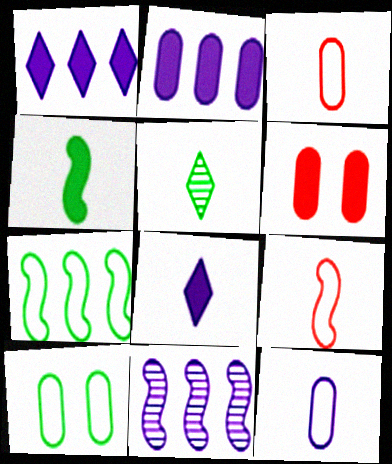[[1, 4, 6]]